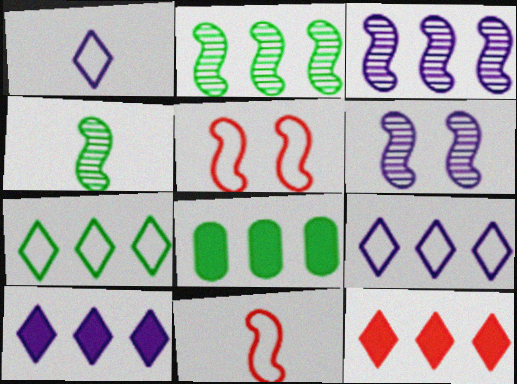[[2, 7, 8]]